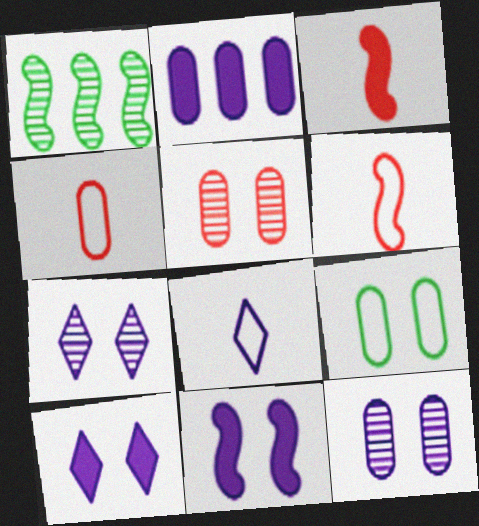[[1, 4, 10], 
[1, 6, 11]]